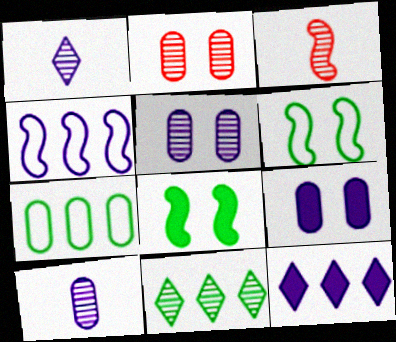[[1, 4, 9], 
[3, 4, 8], 
[3, 5, 11]]